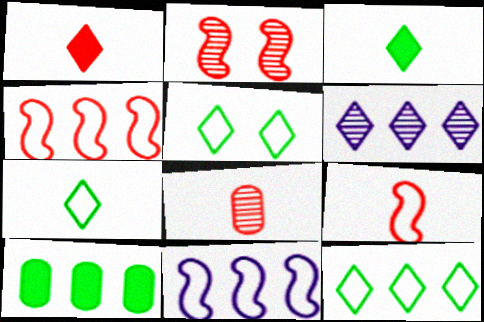[[1, 5, 6], 
[1, 8, 9], 
[4, 6, 10], 
[5, 7, 12]]